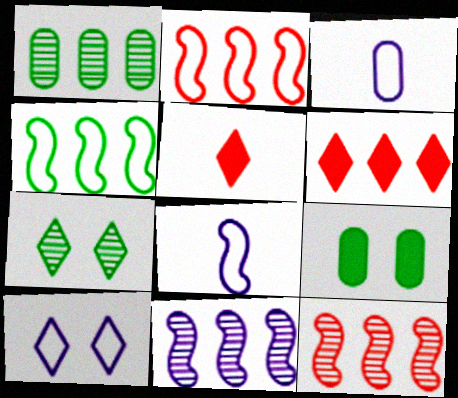[]